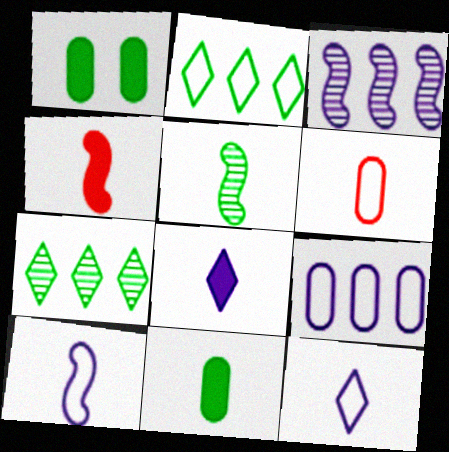[[1, 2, 5], 
[4, 5, 10], 
[4, 8, 11], 
[5, 6, 8]]